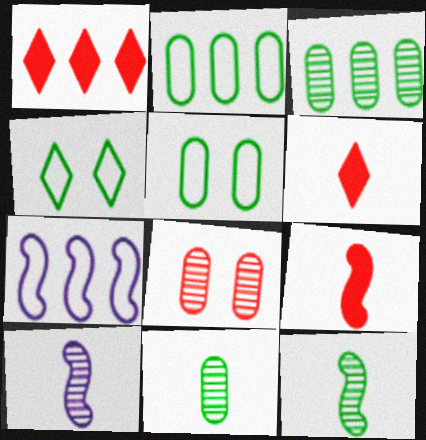[[1, 3, 7], 
[1, 5, 10]]